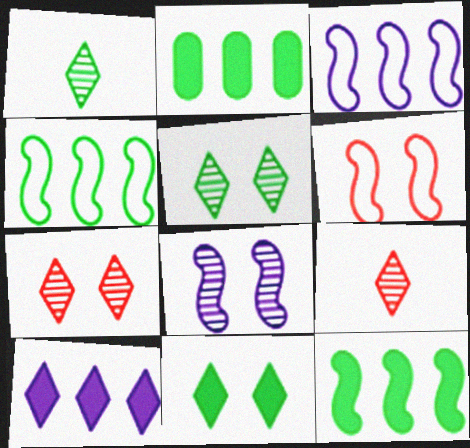[]